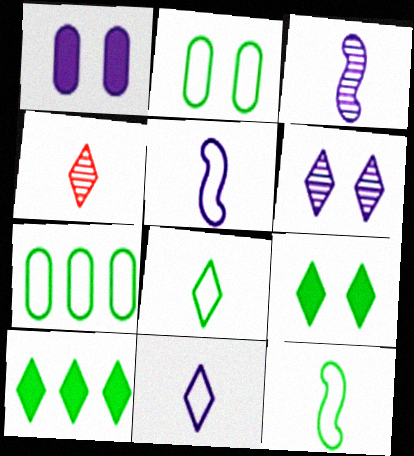[]